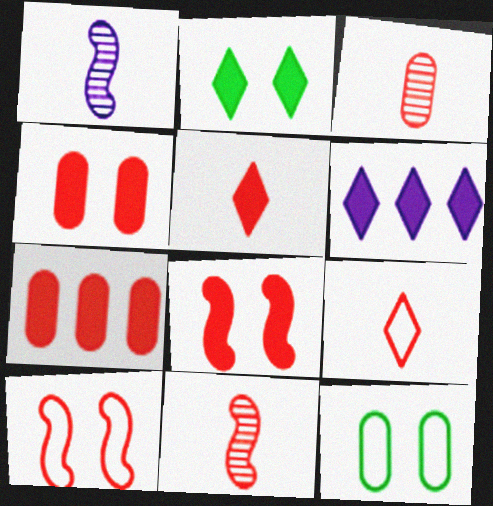[[2, 5, 6], 
[5, 7, 8], 
[6, 11, 12]]